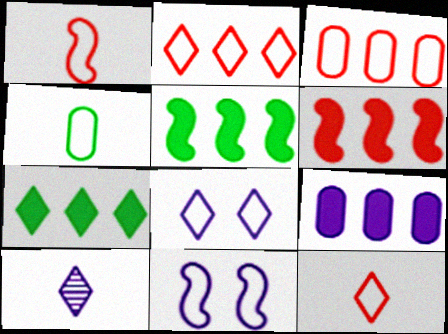[[2, 4, 11], 
[6, 7, 9], 
[9, 10, 11]]